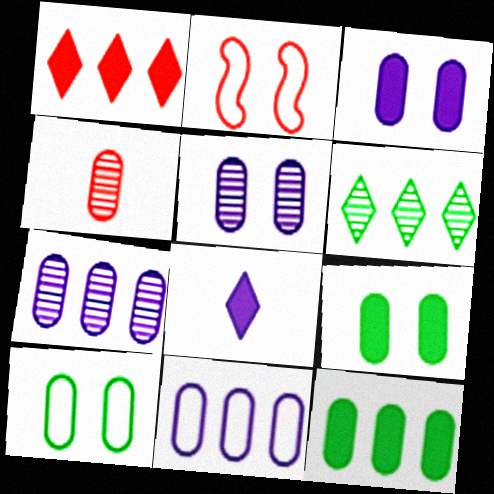[[1, 2, 4], 
[4, 9, 11]]